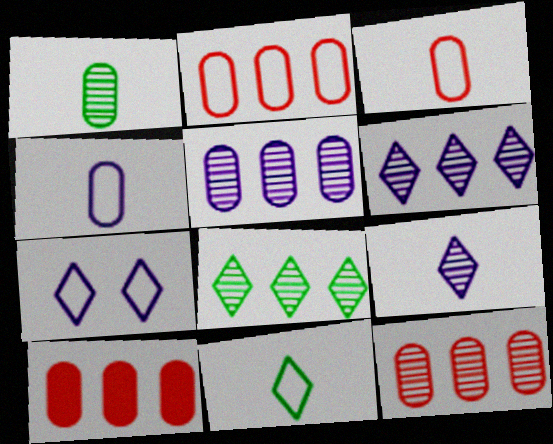[[2, 10, 12]]